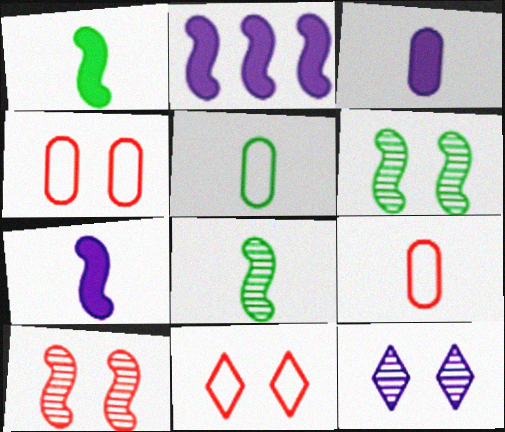[]